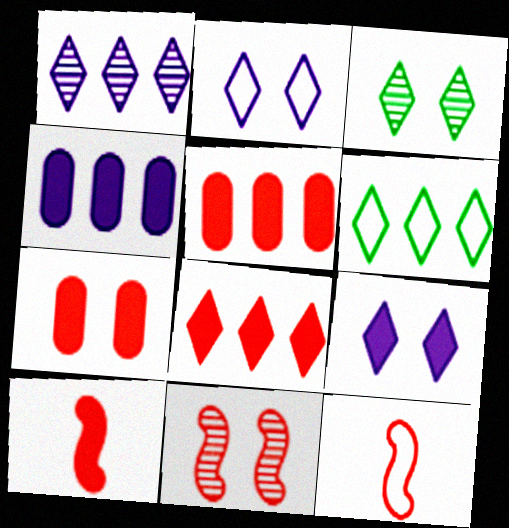[[1, 6, 8], 
[3, 4, 12], 
[7, 8, 10]]